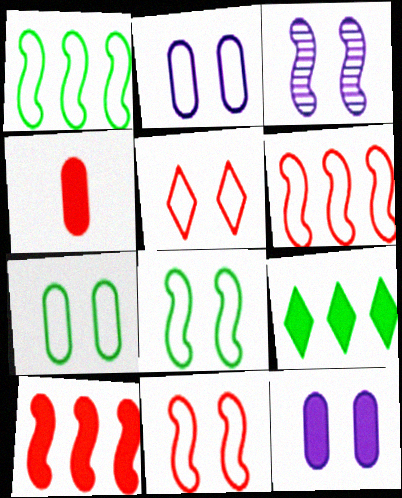[[2, 5, 8]]